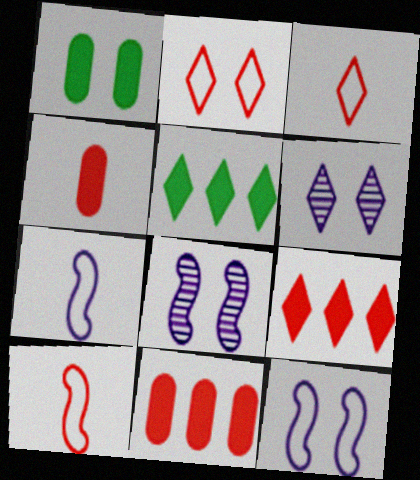[[1, 2, 8], 
[3, 5, 6]]